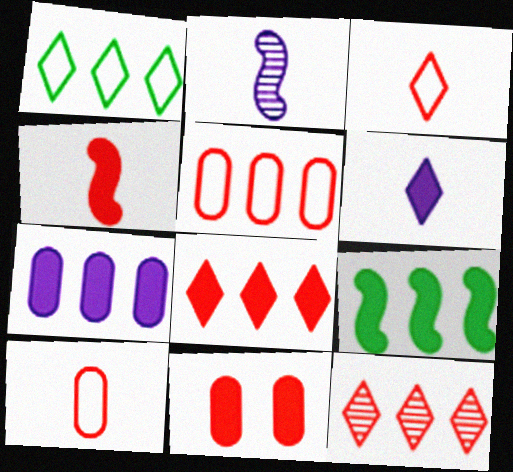[[1, 2, 11], 
[4, 8, 11], 
[6, 9, 11], 
[7, 8, 9]]